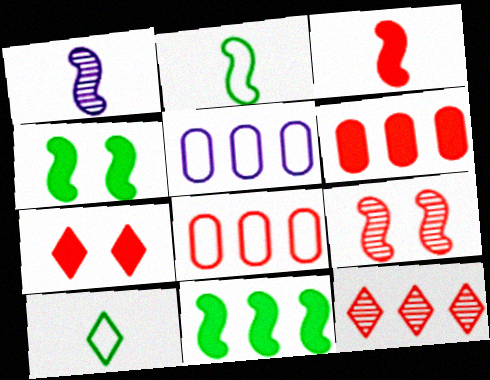[[1, 2, 3], 
[3, 6, 7], 
[5, 11, 12]]